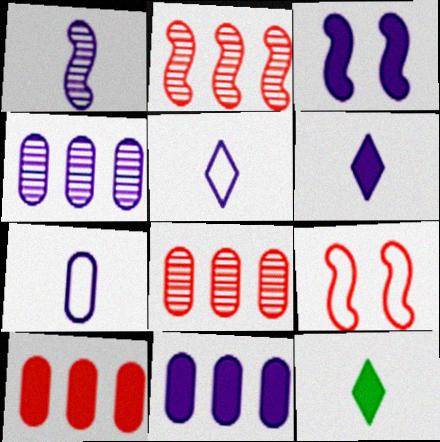[[1, 6, 7], 
[3, 4, 5], 
[3, 6, 11], 
[3, 10, 12], 
[4, 9, 12]]